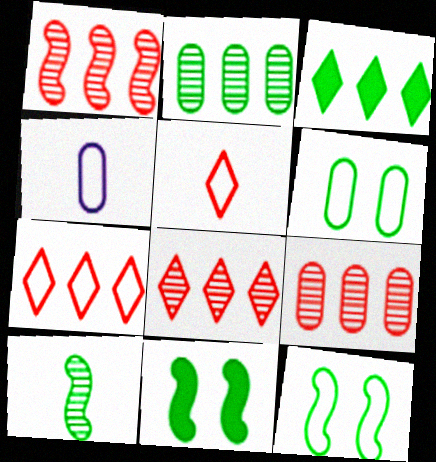[[1, 8, 9], 
[3, 6, 10], 
[4, 7, 12], 
[4, 8, 11]]